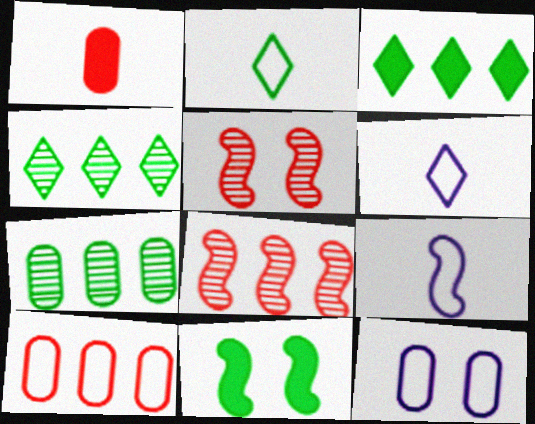[[1, 7, 12], 
[2, 7, 11], 
[8, 9, 11]]